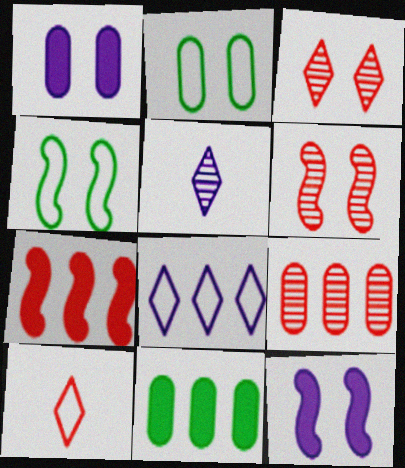[[1, 3, 4], 
[2, 3, 12], 
[2, 5, 7], 
[4, 6, 12]]